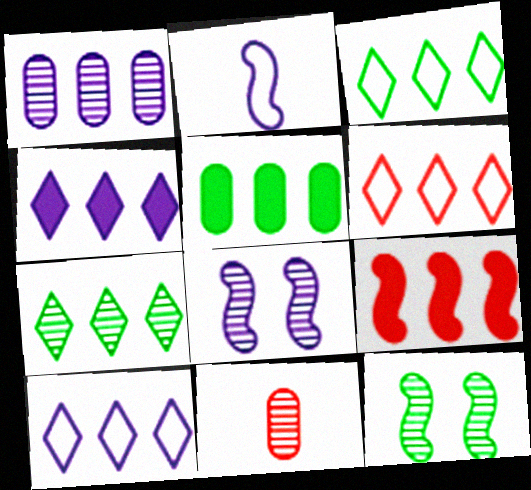[[1, 3, 9], 
[2, 9, 12], 
[3, 6, 10], 
[4, 5, 9], 
[4, 6, 7], 
[7, 8, 11]]